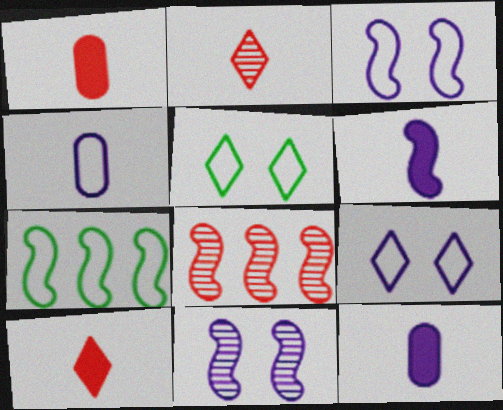[[5, 8, 12]]